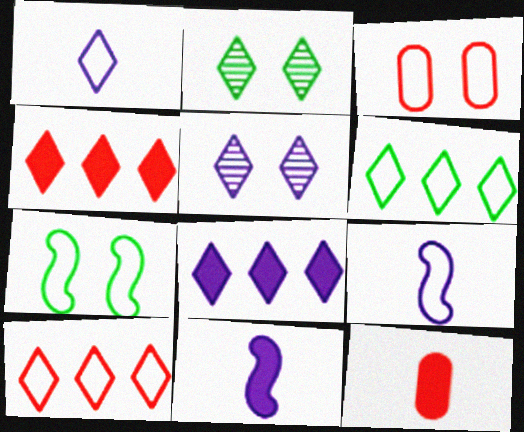[[1, 2, 4], 
[1, 5, 8], 
[3, 6, 9]]